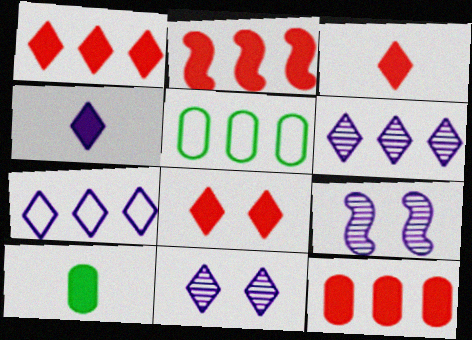[[1, 2, 12], 
[1, 3, 8], 
[2, 5, 6], 
[3, 5, 9], 
[4, 7, 11]]